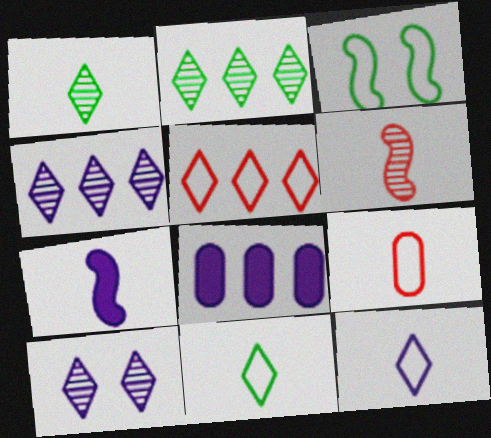[[1, 7, 9]]